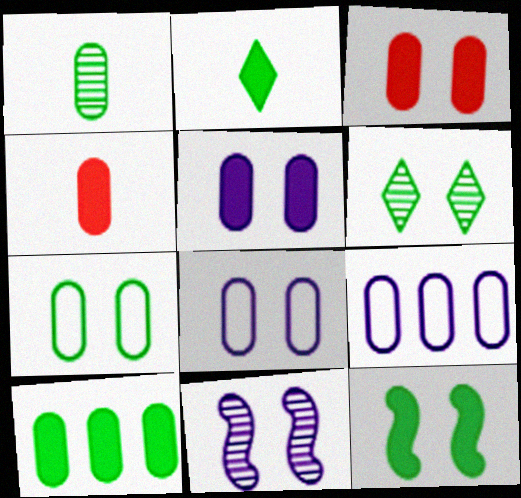[[1, 3, 9], 
[1, 7, 10], 
[2, 10, 12], 
[4, 5, 10], 
[6, 7, 12]]